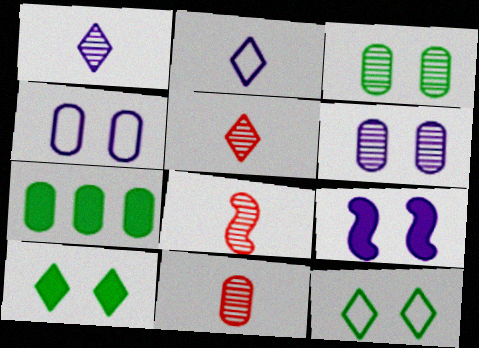[[4, 7, 11], 
[5, 8, 11]]